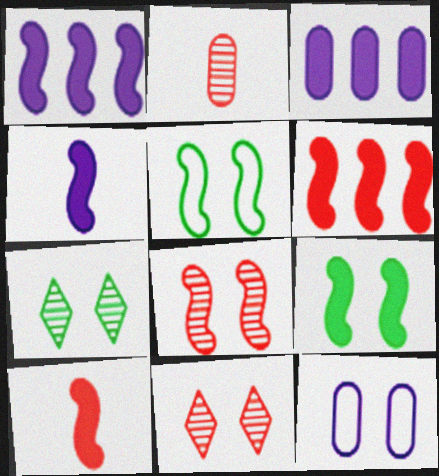[[1, 9, 10], 
[4, 6, 9], 
[9, 11, 12]]